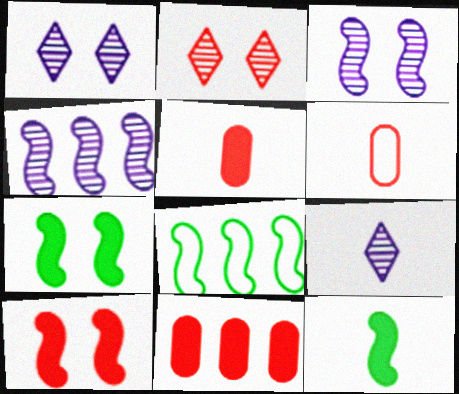[[1, 5, 8], 
[6, 9, 12]]